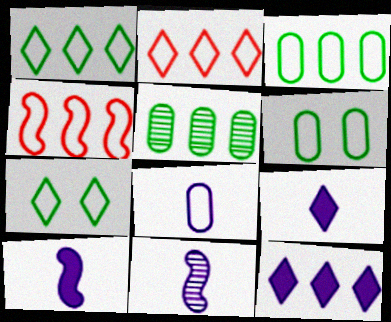[[4, 5, 12], 
[4, 7, 8], 
[8, 9, 11]]